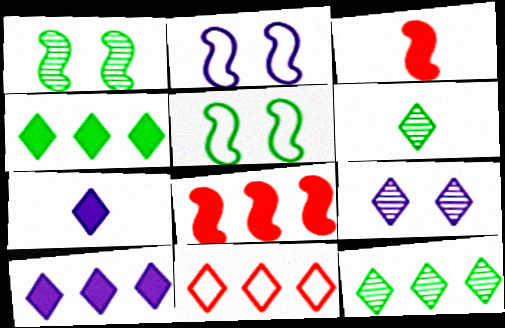[[10, 11, 12]]